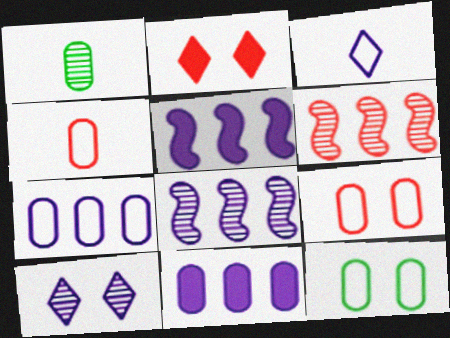[[1, 6, 10], 
[1, 9, 11], 
[2, 4, 6], 
[4, 7, 12]]